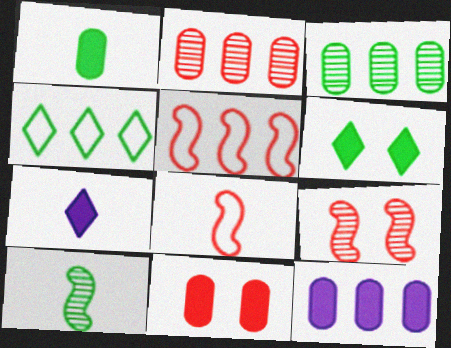[[1, 11, 12]]